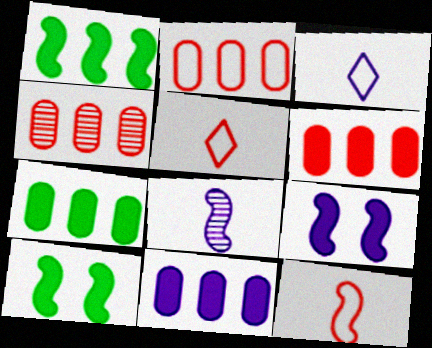[[2, 4, 6], 
[3, 4, 10], 
[6, 7, 11]]